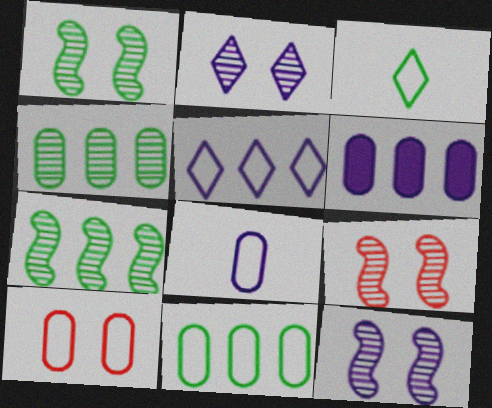[[1, 9, 12], 
[3, 6, 9], 
[8, 10, 11]]